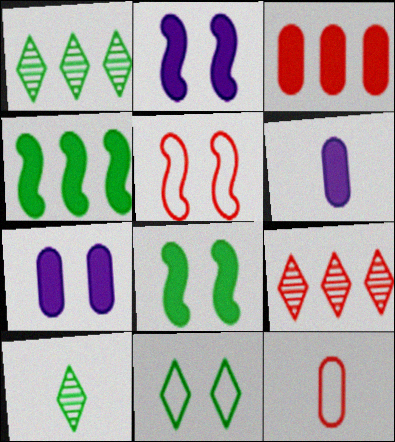[[1, 2, 12], 
[1, 5, 6]]